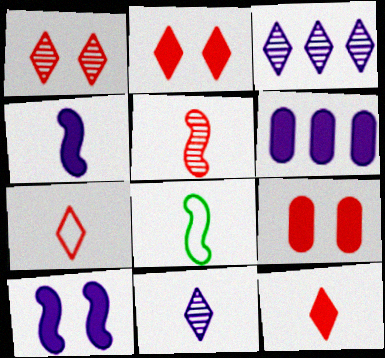[[1, 6, 8], 
[3, 8, 9], 
[4, 5, 8]]